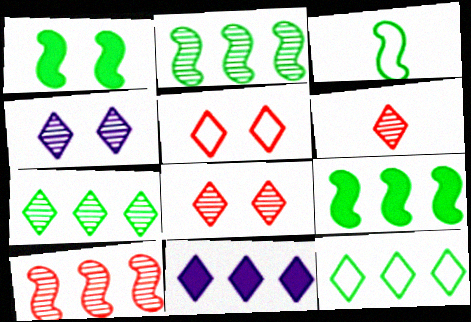[[1, 2, 3], 
[4, 6, 7]]